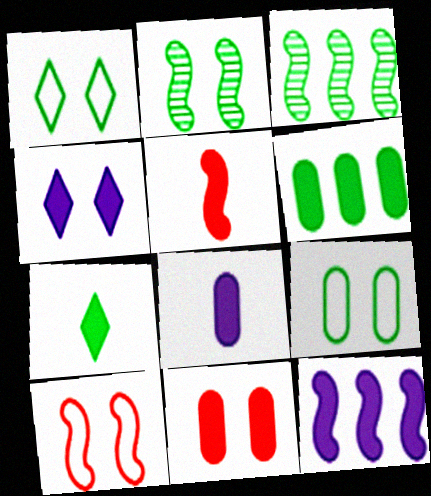[[3, 7, 9], 
[4, 5, 6], 
[4, 8, 12], 
[5, 7, 8], 
[6, 8, 11], 
[7, 11, 12]]